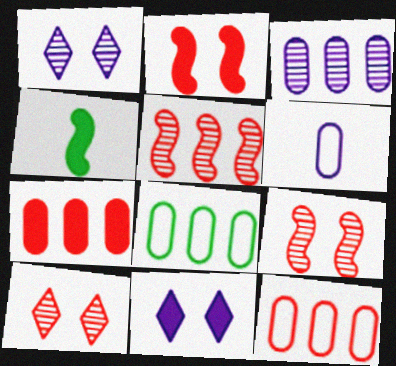[[1, 4, 12], 
[3, 7, 8], 
[4, 7, 11]]